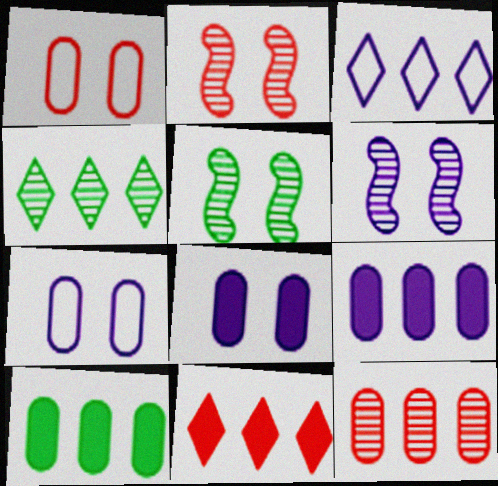[[2, 5, 6], 
[3, 4, 11]]